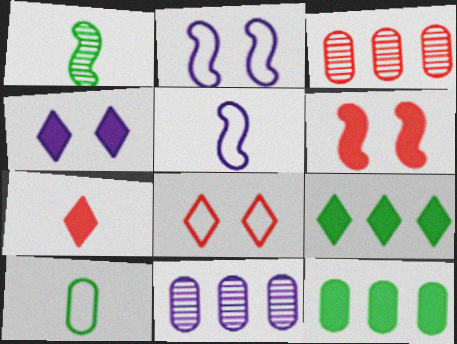[[4, 5, 11], 
[4, 7, 9]]